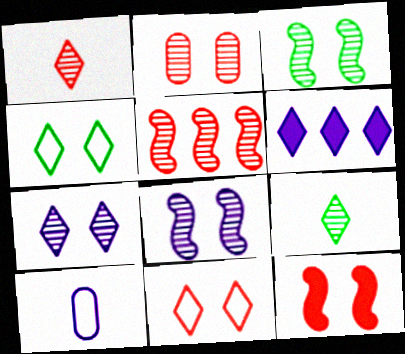[[1, 2, 5], 
[1, 4, 6], 
[2, 3, 7], 
[2, 11, 12], 
[6, 8, 10], 
[6, 9, 11]]